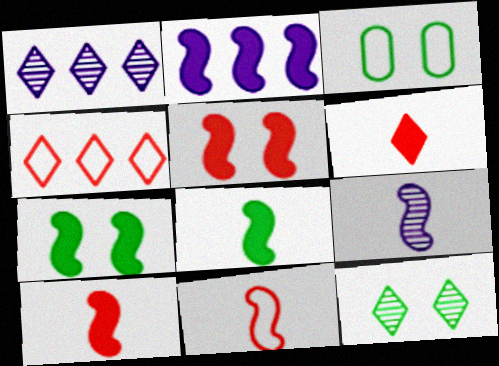[[1, 3, 10], 
[2, 5, 8], 
[2, 7, 10], 
[3, 7, 12], 
[8, 9, 11]]